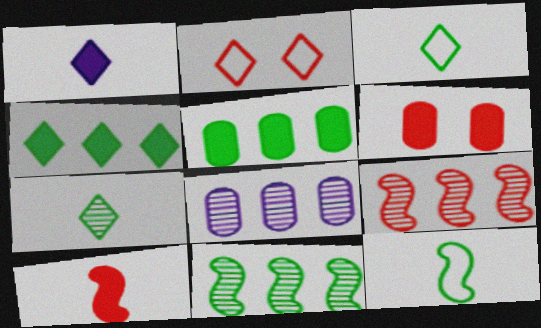[]